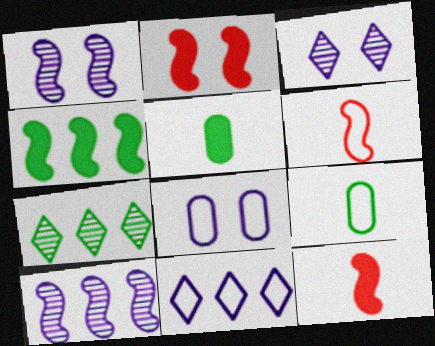[[1, 4, 6], 
[7, 8, 12]]